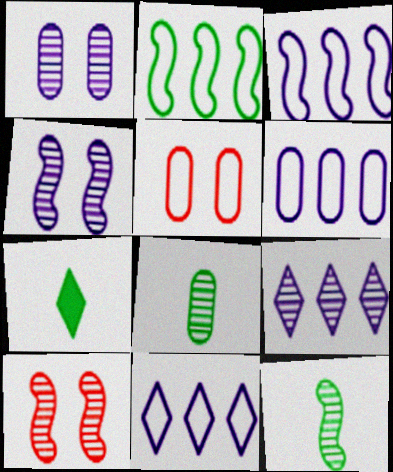[[3, 6, 11], 
[6, 7, 10], 
[8, 9, 10]]